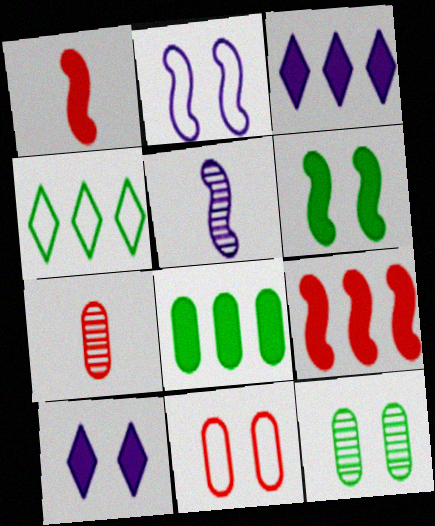[[1, 8, 10], 
[3, 8, 9]]